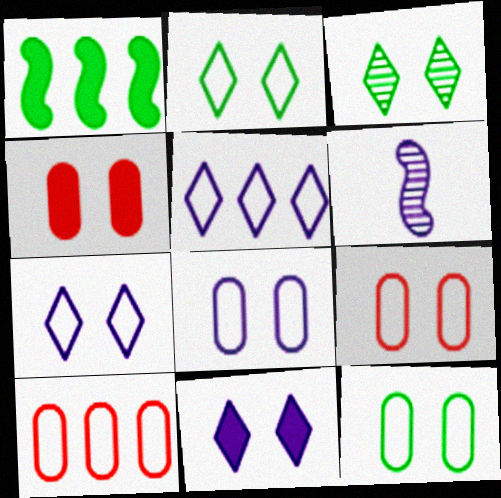[[8, 9, 12]]